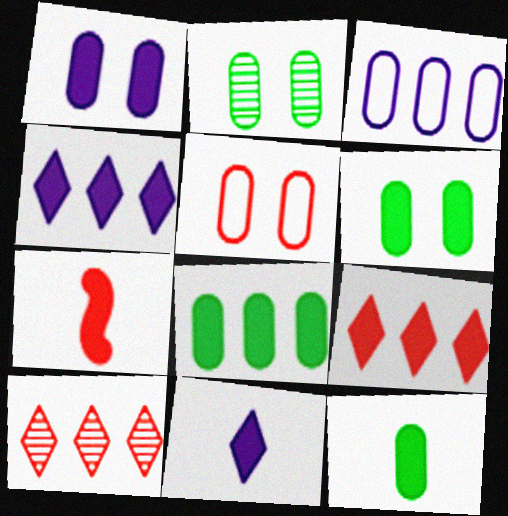[[1, 2, 5], 
[4, 6, 7], 
[5, 7, 10], 
[6, 8, 12], 
[7, 11, 12]]